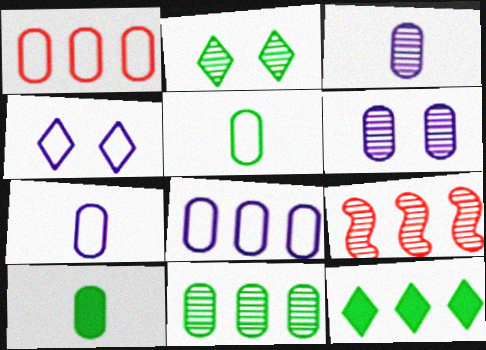[[1, 6, 10], 
[2, 3, 9], 
[4, 9, 10], 
[8, 9, 12]]